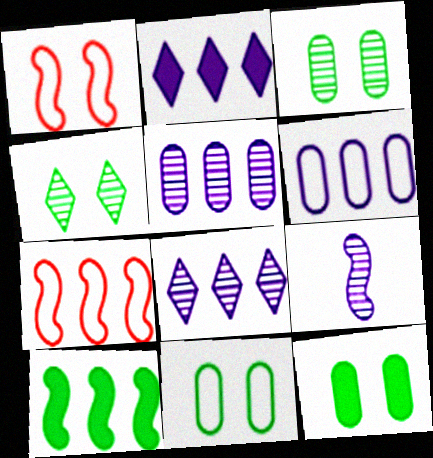[[1, 9, 10], 
[3, 11, 12]]